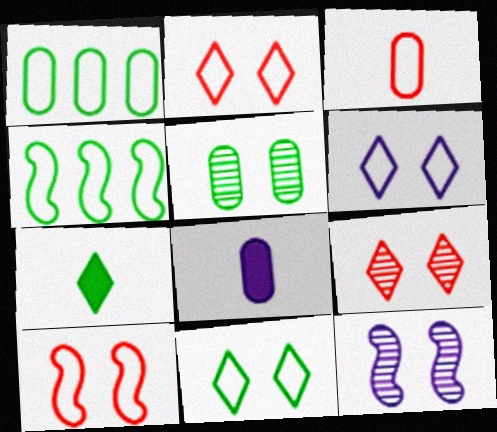[[2, 6, 11], 
[3, 4, 6], 
[4, 5, 7], 
[4, 8, 9], 
[5, 9, 12]]